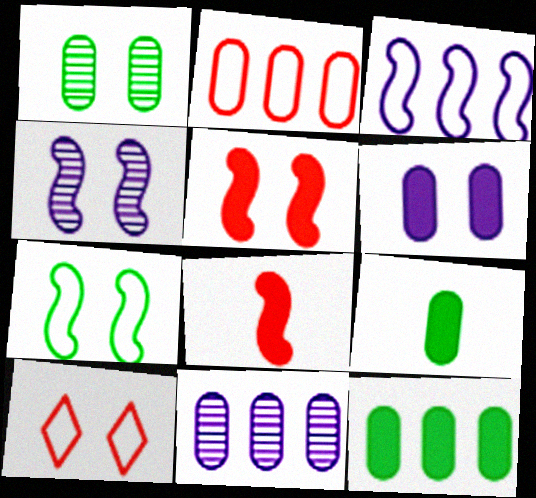[[2, 11, 12], 
[4, 5, 7]]